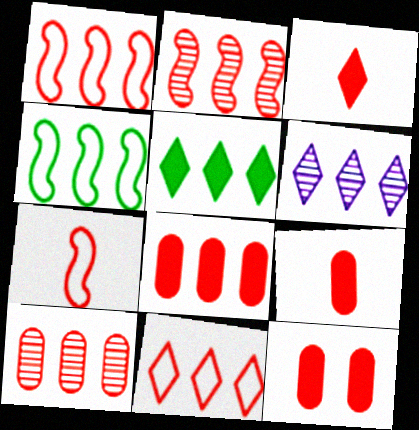[[2, 8, 11], 
[4, 6, 8], 
[5, 6, 11], 
[8, 9, 12]]